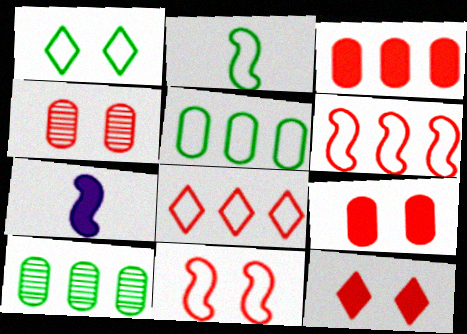[[1, 2, 5], 
[4, 11, 12]]